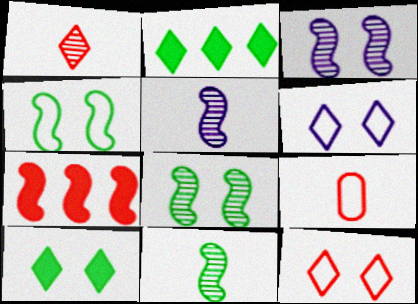[[1, 2, 6], 
[2, 3, 9], 
[4, 5, 7]]